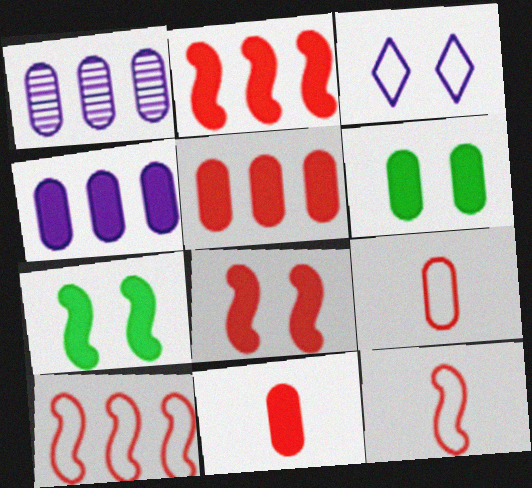[[1, 6, 9], 
[4, 6, 11]]